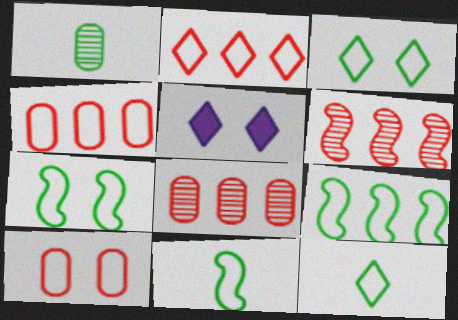[[5, 8, 11], 
[7, 9, 11]]